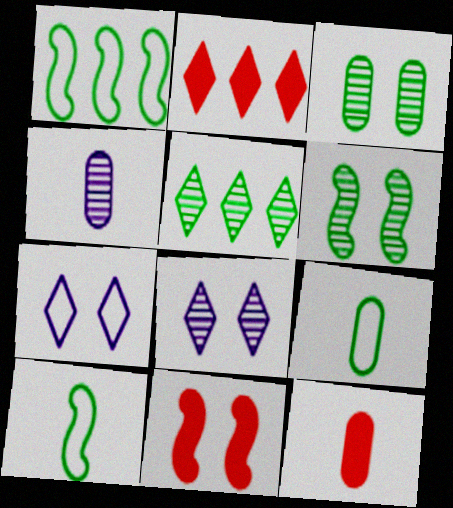[[1, 8, 12], 
[2, 11, 12], 
[3, 7, 11], 
[4, 9, 12]]